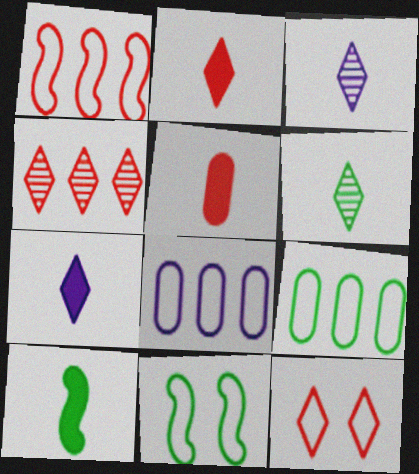[[2, 4, 12], 
[5, 7, 10]]